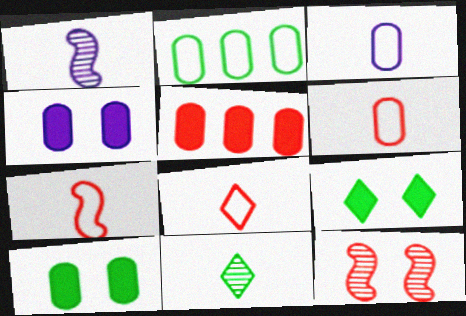[[5, 8, 12], 
[6, 7, 8]]